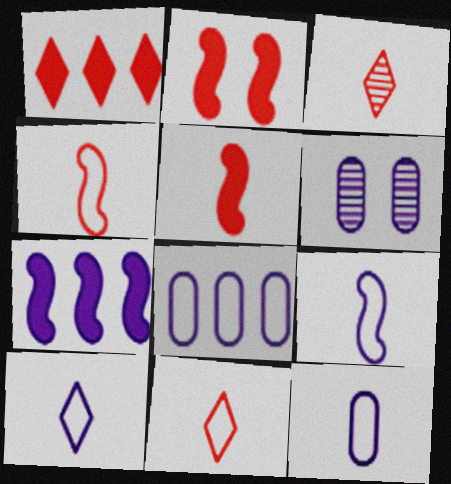[[6, 7, 10], 
[9, 10, 12]]